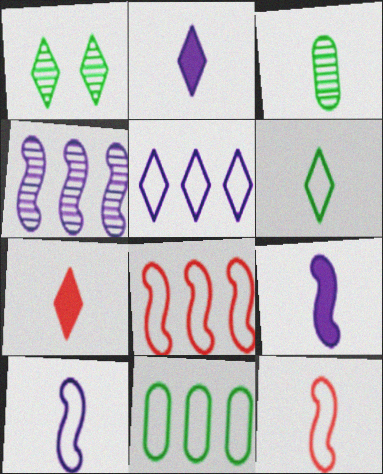[[1, 5, 7], 
[2, 3, 12], 
[3, 7, 10], 
[5, 8, 11]]